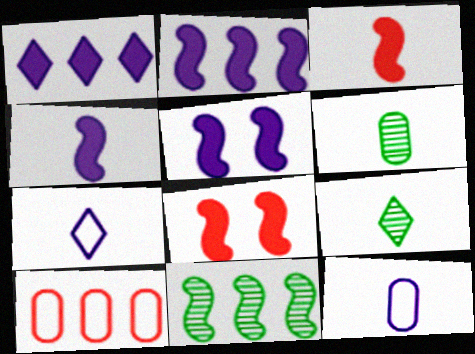[[1, 10, 11], 
[2, 4, 5], 
[3, 6, 7], 
[3, 9, 12], 
[5, 9, 10]]